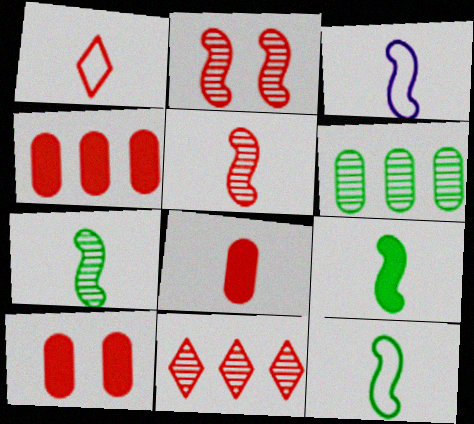[[1, 2, 4], 
[1, 5, 8], 
[3, 5, 9], 
[4, 8, 10], 
[7, 9, 12]]